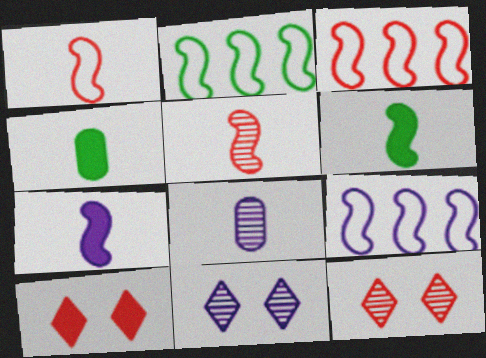[[2, 3, 9], 
[2, 8, 10], 
[3, 4, 11], 
[4, 9, 12]]